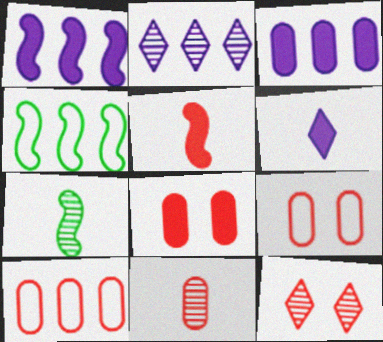[[5, 10, 12], 
[8, 10, 11]]